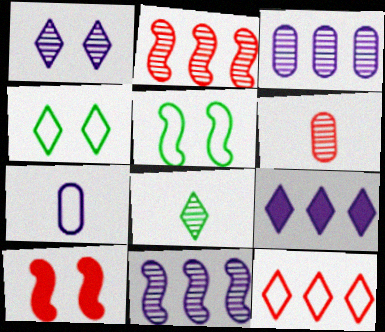[[5, 6, 9], 
[5, 7, 12], 
[6, 10, 12]]